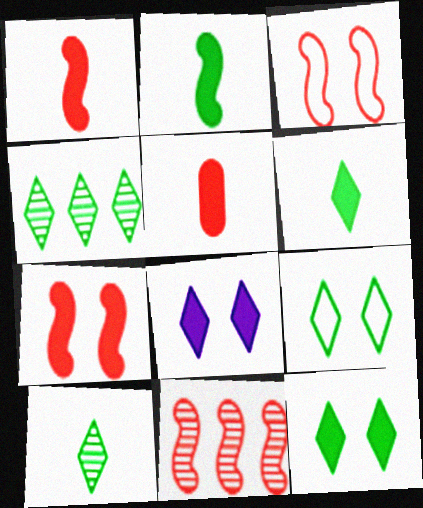[[1, 3, 11], 
[4, 6, 9]]